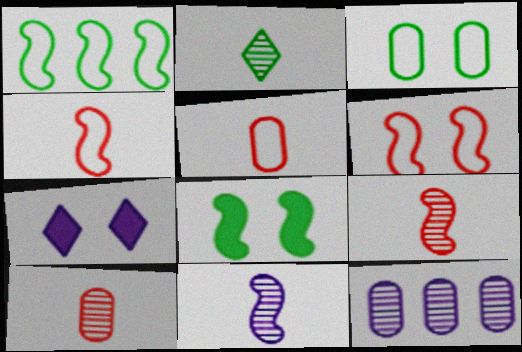[[1, 7, 10], 
[2, 10, 11]]